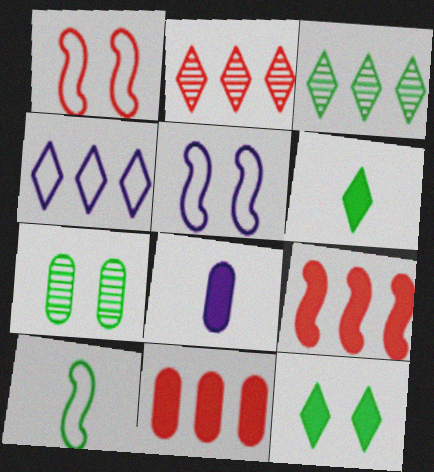[[1, 3, 8], 
[8, 9, 12]]